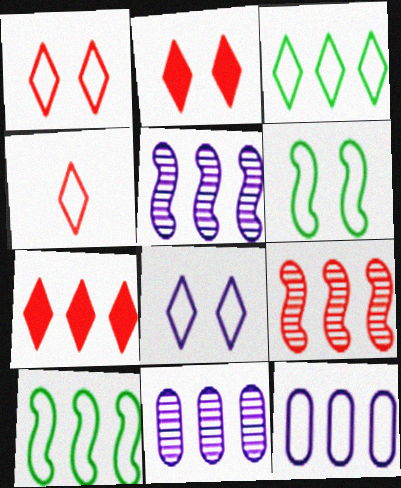[[3, 4, 8], 
[4, 6, 12], 
[7, 10, 11]]